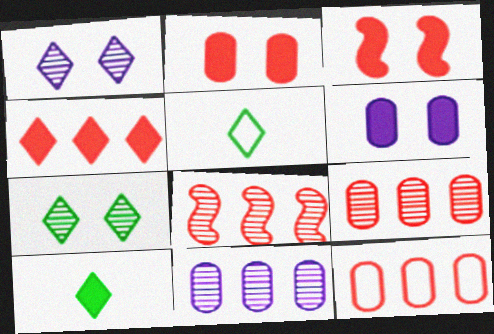[[1, 4, 5], 
[3, 5, 11], 
[4, 8, 12], 
[5, 6, 8]]